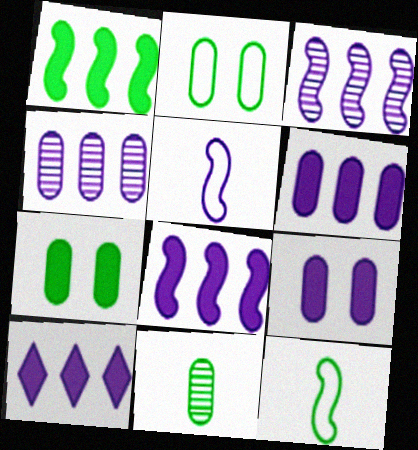[[6, 8, 10]]